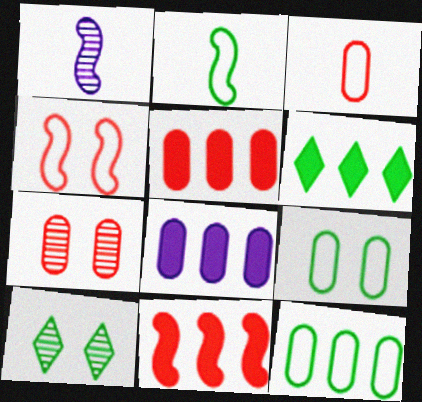[[3, 5, 7], 
[6, 8, 11]]